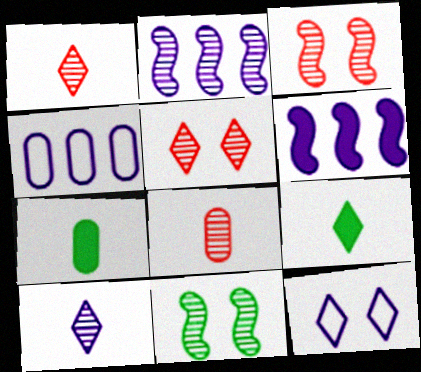[[3, 4, 9]]